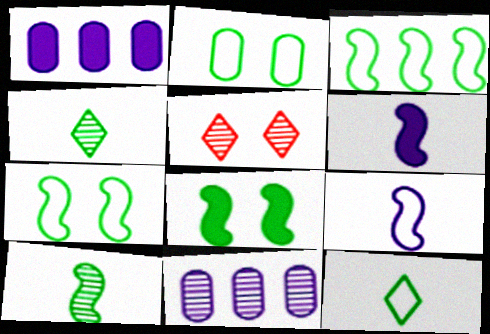[[2, 3, 12], 
[3, 8, 10], 
[5, 10, 11]]